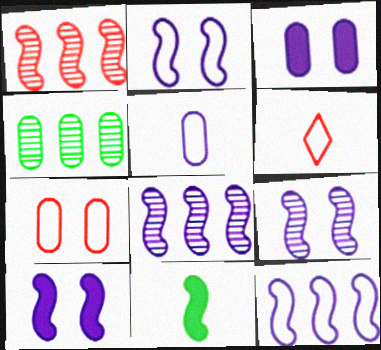[[1, 2, 11], 
[2, 9, 10], 
[4, 6, 10]]